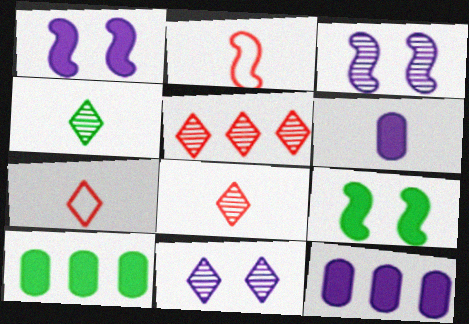[[2, 4, 6], 
[2, 10, 11], 
[3, 7, 10], 
[4, 5, 11]]